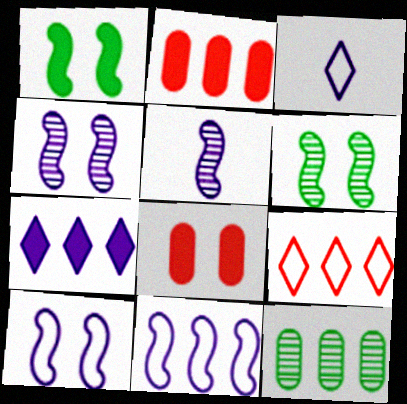[[2, 3, 6]]